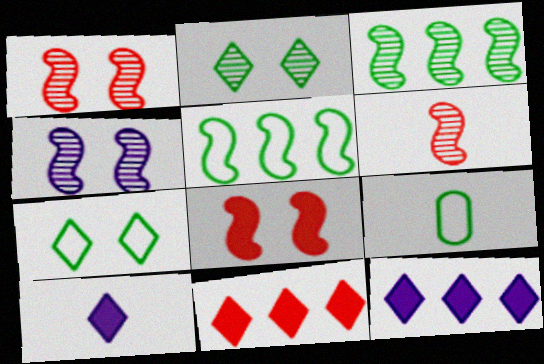[[1, 9, 12], 
[3, 4, 6], 
[4, 9, 11], 
[5, 7, 9], 
[6, 9, 10]]